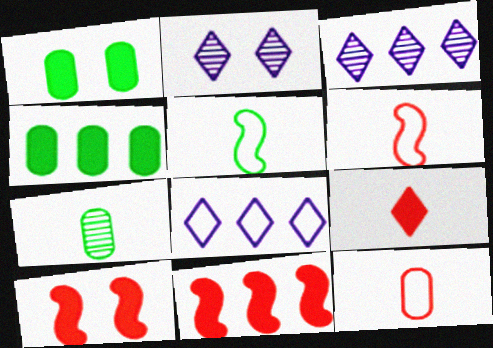[[1, 3, 6], 
[2, 4, 6], 
[7, 8, 10]]